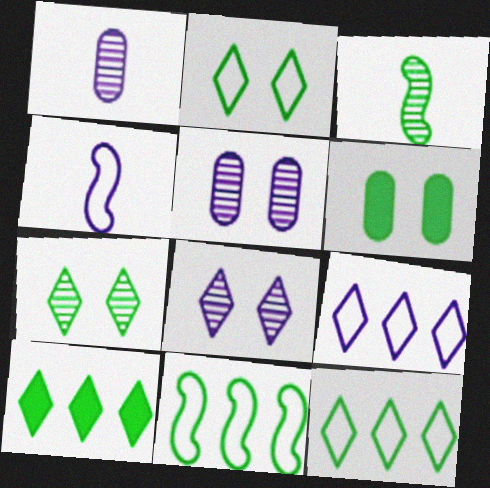[[3, 6, 12]]